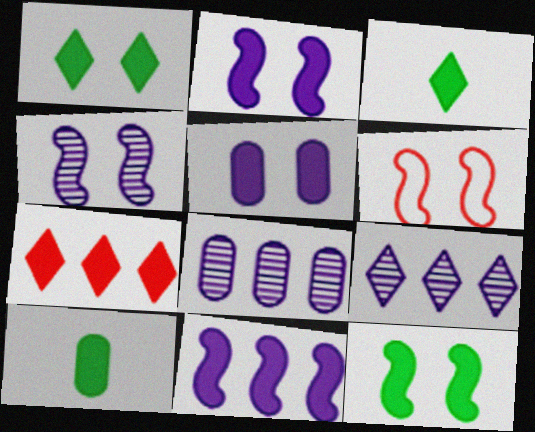[[2, 7, 10], 
[3, 6, 8], 
[4, 6, 12], 
[6, 9, 10]]